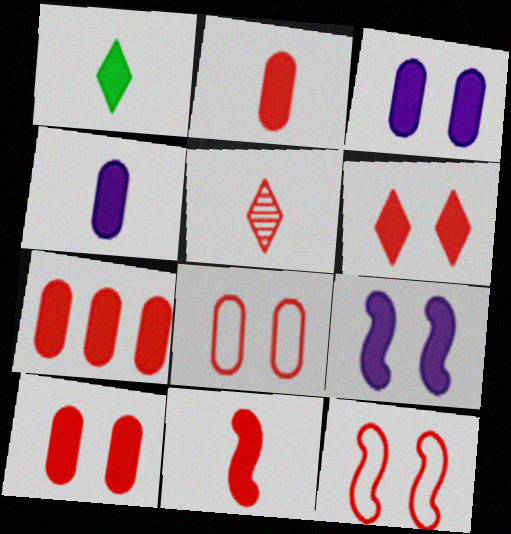[[1, 4, 11], 
[1, 7, 9], 
[2, 7, 10], 
[5, 7, 12], 
[6, 7, 11]]